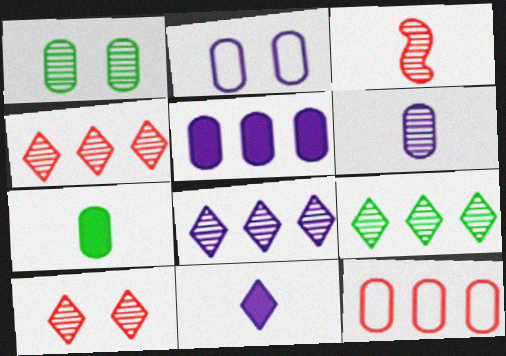[[1, 3, 8], 
[2, 5, 6], 
[4, 8, 9]]